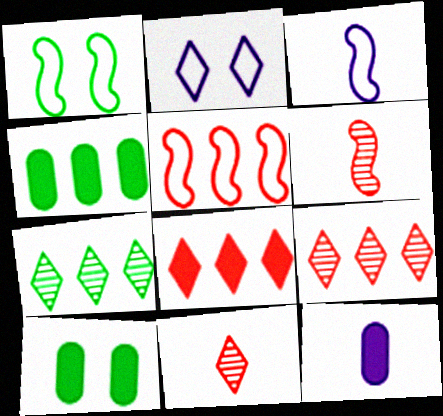[[1, 3, 5], 
[1, 9, 12], 
[2, 4, 6], 
[3, 9, 10]]